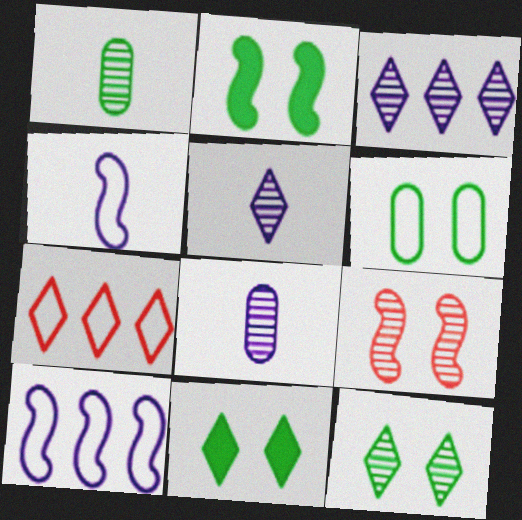[[1, 3, 9], 
[2, 6, 12], 
[2, 7, 8], 
[4, 6, 7], 
[5, 7, 11]]